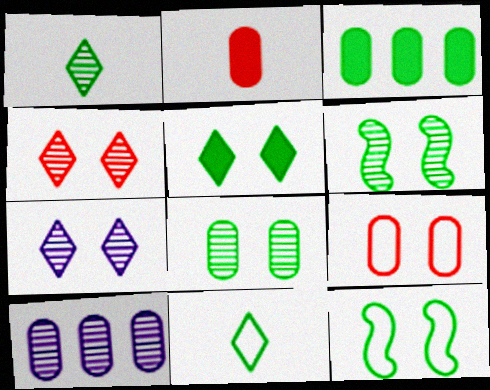[[1, 3, 12], 
[3, 6, 11], 
[5, 8, 12]]